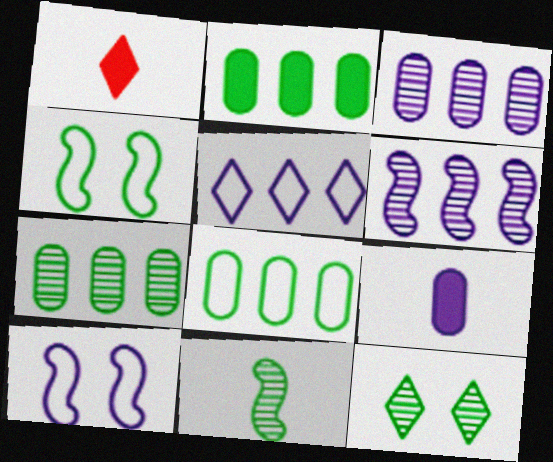[[1, 3, 4], 
[1, 5, 12], 
[1, 7, 10], 
[2, 7, 8], 
[7, 11, 12]]